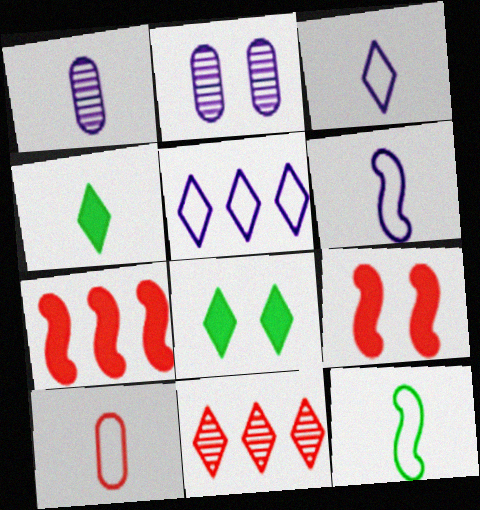[[3, 8, 11], 
[3, 10, 12], 
[9, 10, 11]]